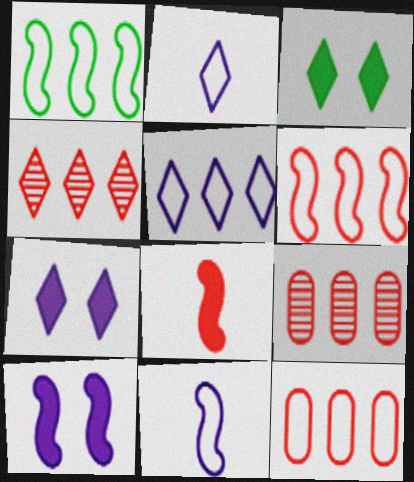[[1, 5, 12], 
[2, 3, 4], 
[3, 9, 11]]